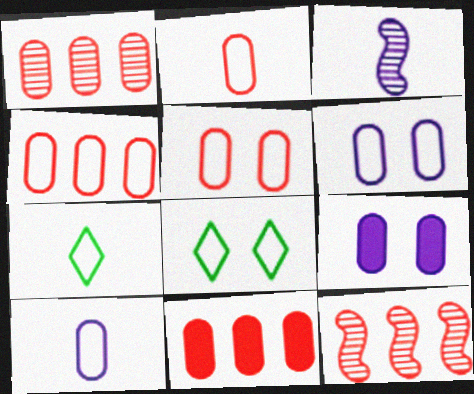[[1, 4, 11], 
[2, 4, 5], 
[3, 8, 11], 
[7, 9, 12]]